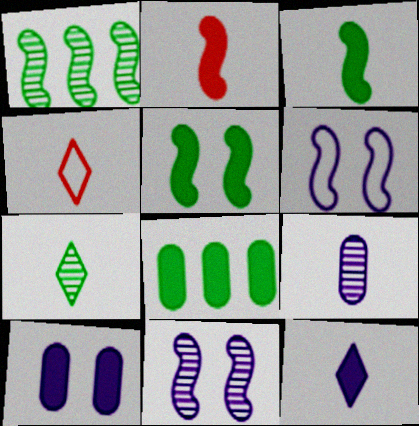[[1, 2, 6], 
[1, 4, 10], 
[3, 4, 9], 
[4, 7, 12], 
[4, 8, 11]]